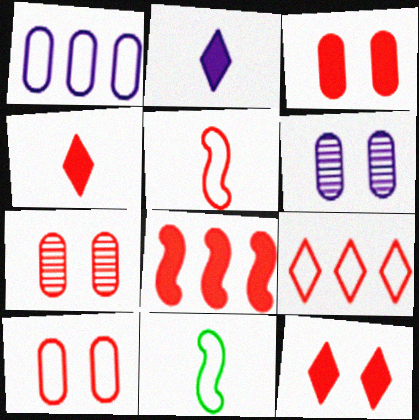[[3, 4, 8], 
[3, 7, 10], 
[5, 9, 10]]